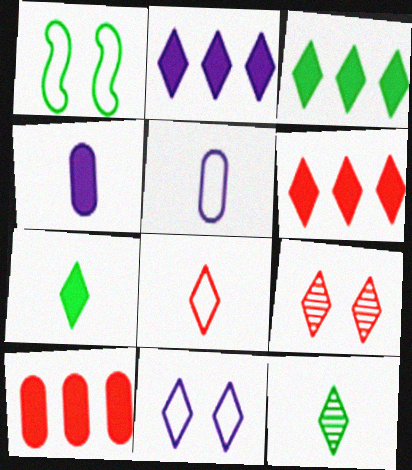[[2, 3, 6], 
[6, 8, 9], 
[6, 11, 12]]